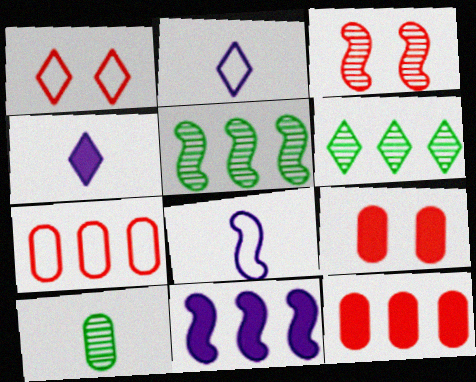[[1, 3, 9], 
[1, 4, 6], 
[1, 10, 11], 
[2, 5, 9], 
[6, 7, 11], 
[6, 8, 9]]